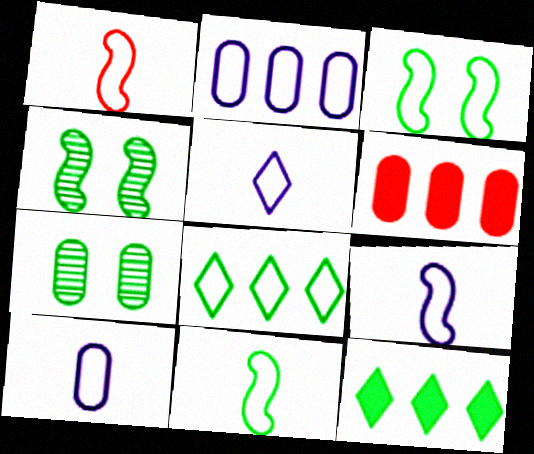[[1, 9, 11], 
[4, 5, 6], 
[5, 9, 10], 
[6, 7, 10], 
[7, 11, 12]]